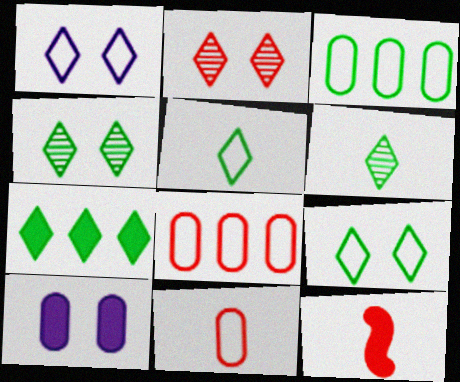[[2, 8, 12], 
[4, 5, 7], 
[6, 7, 9], 
[7, 10, 12]]